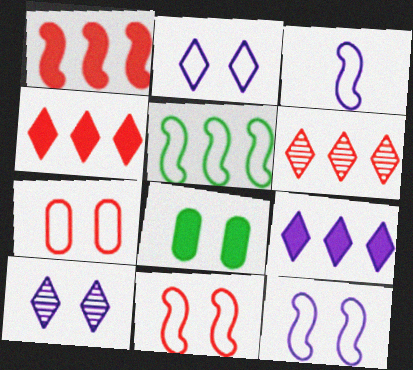[[3, 5, 11], 
[3, 6, 8], 
[8, 10, 11]]